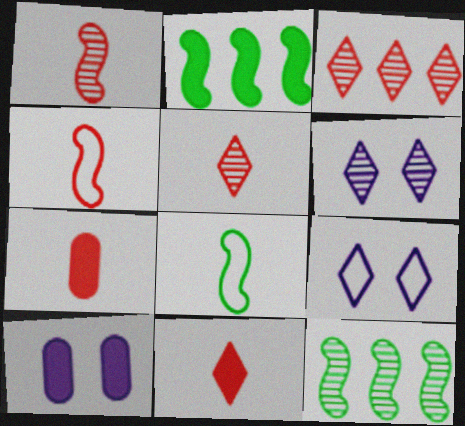[[2, 10, 11], 
[3, 8, 10], 
[4, 5, 7], 
[7, 9, 12]]